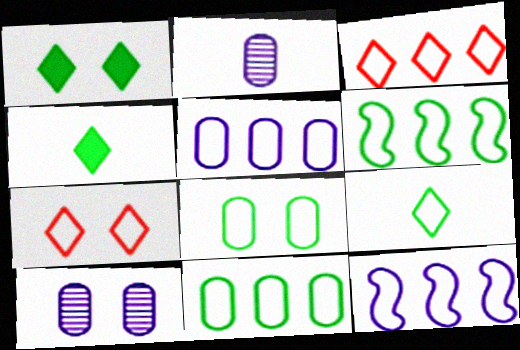[[3, 5, 6], 
[3, 11, 12], 
[6, 8, 9]]